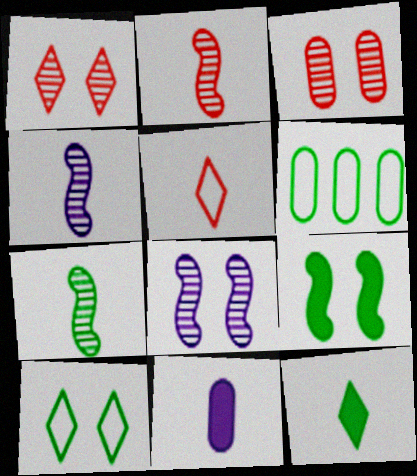[[2, 4, 7], 
[3, 6, 11], 
[5, 7, 11]]